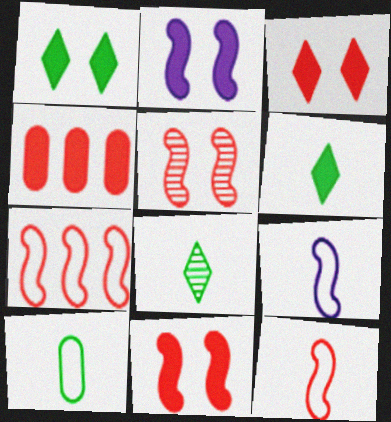[[2, 4, 6]]